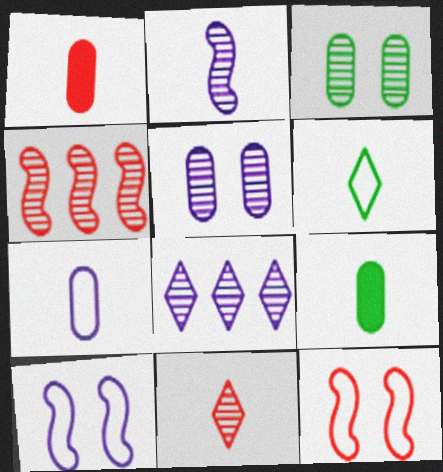[[1, 2, 6], 
[2, 5, 8], 
[8, 9, 12]]